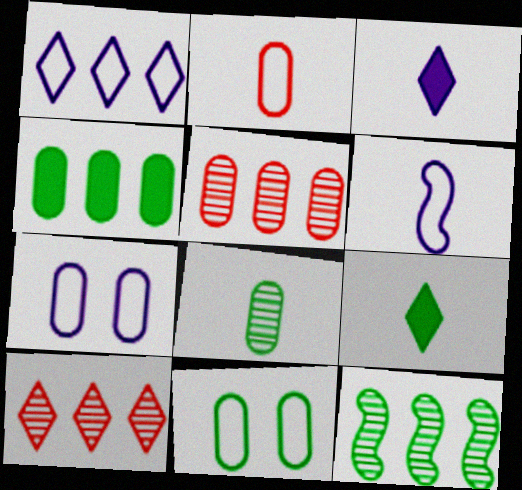[[1, 6, 7], 
[4, 8, 11], 
[9, 11, 12]]